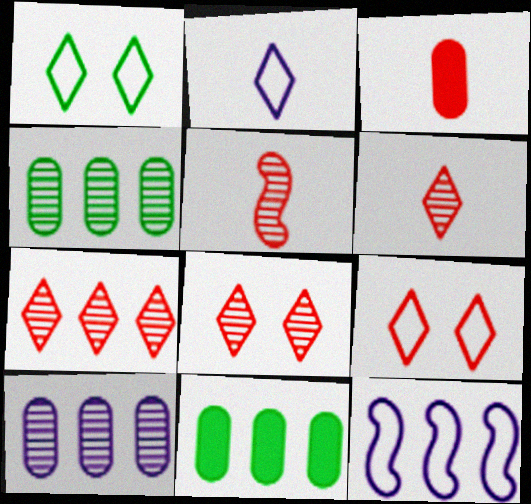[[6, 7, 8], 
[7, 11, 12]]